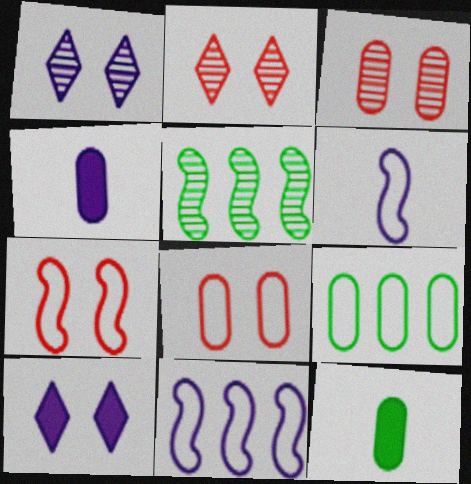[[1, 4, 11], 
[2, 11, 12], 
[3, 4, 9]]